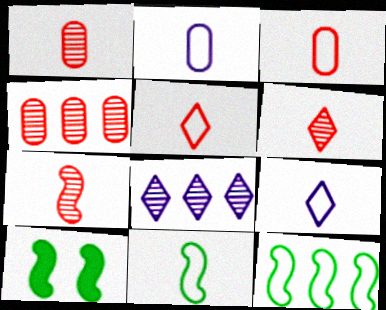[[1, 6, 7], 
[2, 5, 11], 
[3, 8, 10], 
[3, 9, 11], 
[4, 9, 10]]